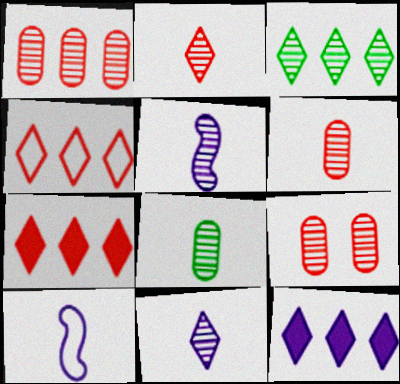[[1, 6, 9], 
[2, 5, 8], 
[3, 4, 12], 
[3, 5, 9]]